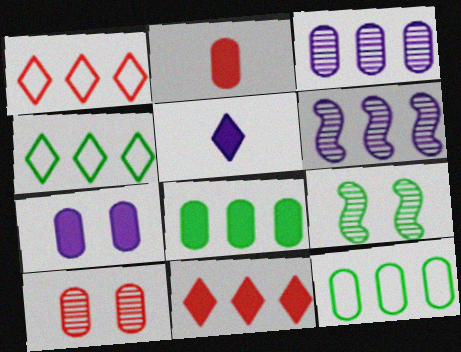[[1, 6, 8], 
[2, 7, 8], 
[6, 11, 12]]